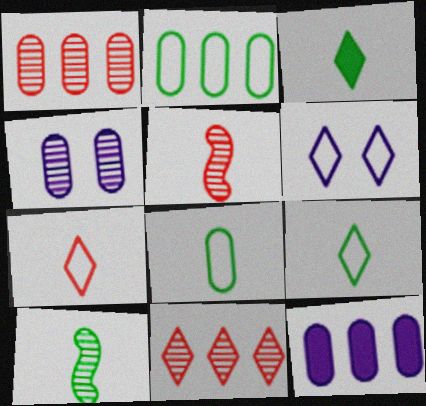[[1, 2, 12], 
[3, 6, 11], 
[3, 8, 10], 
[4, 10, 11]]